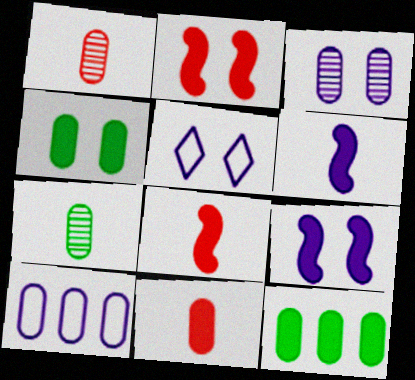[[1, 4, 10], 
[3, 5, 9]]